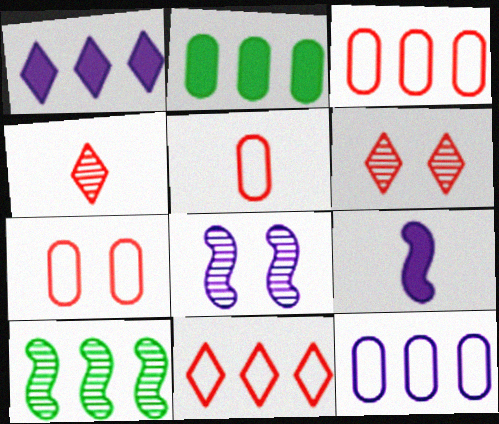[[1, 3, 10], 
[3, 5, 7]]